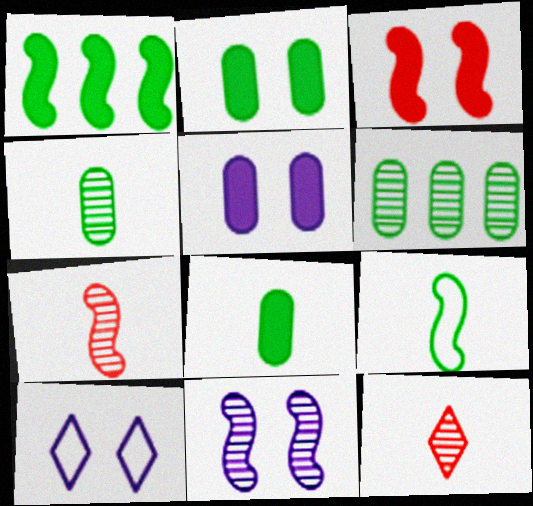[[5, 10, 11], 
[6, 11, 12]]